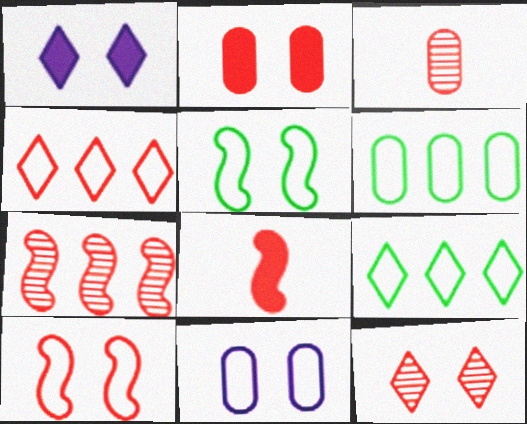[[2, 10, 12], 
[3, 7, 12], 
[7, 8, 10]]